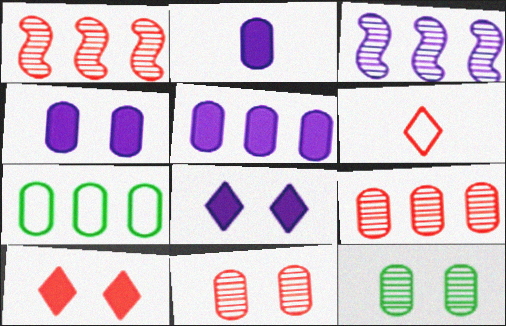[[2, 4, 5], 
[2, 7, 11], 
[5, 7, 9]]